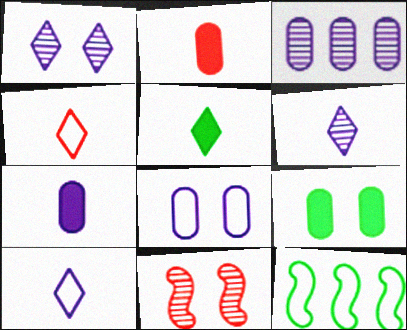[[1, 2, 12], 
[3, 7, 8], 
[4, 5, 6], 
[4, 8, 12]]